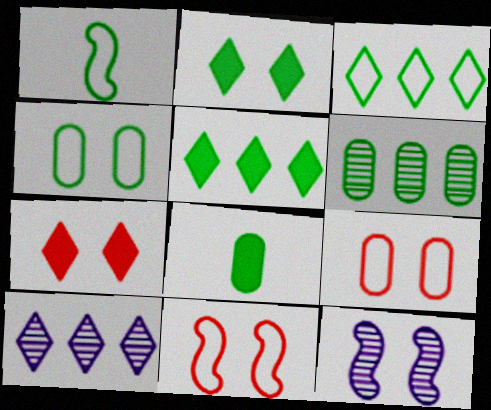[[1, 2, 6], 
[1, 3, 4], 
[2, 9, 12], 
[4, 6, 8], 
[4, 7, 12], 
[8, 10, 11]]